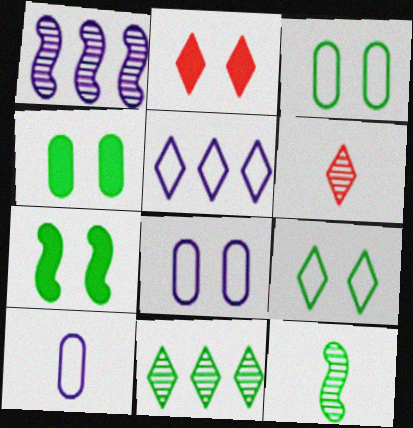[]